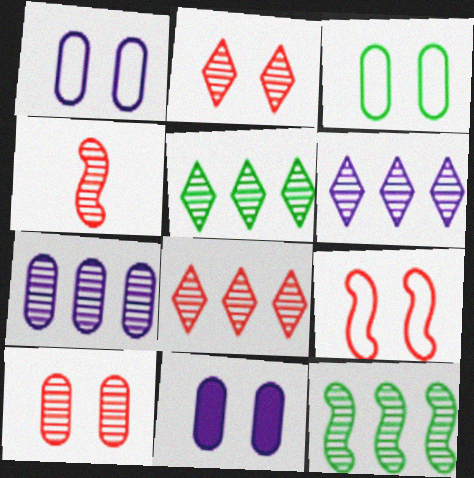[[3, 10, 11], 
[4, 8, 10], 
[5, 6, 8], 
[7, 8, 12]]